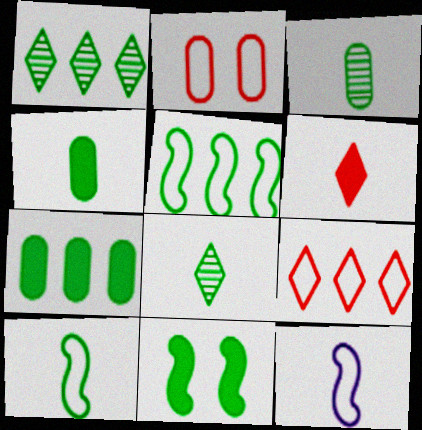[[1, 5, 7], 
[3, 6, 12], 
[4, 8, 10]]